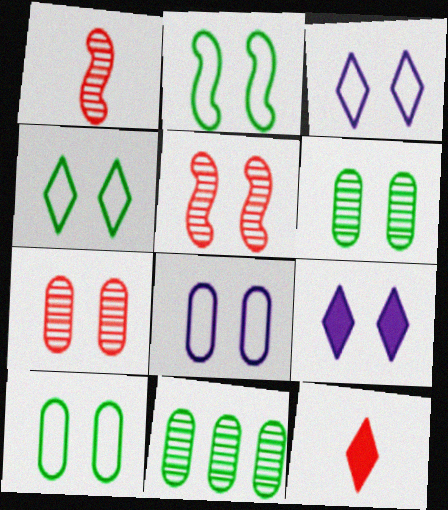[[2, 4, 10], 
[2, 7, 9], 
[5, 9, 10]]